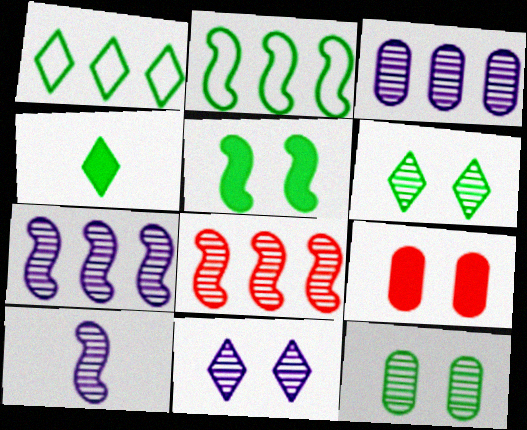[[1, 4, 6], 
[1, 9, 10], 
[2, 4, 12], 
[3, 10, 11]]